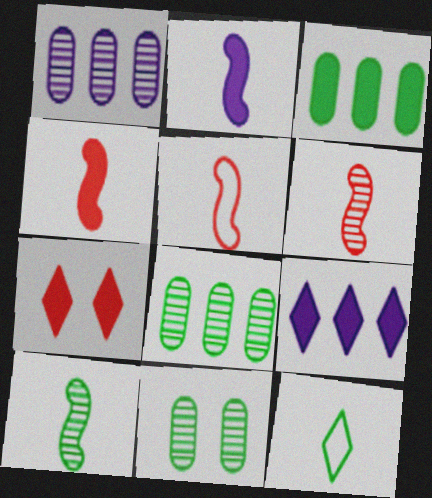[[2, 3, 7], 
[2, 5, 10], 
[4, 5, 6], 
[5, 9, 11]]